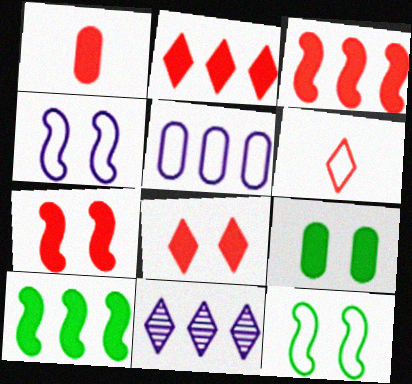[[1, 2, 7], 
[1, 3, 8], 
[1, 11, 12], 
[5, 6, 12]]